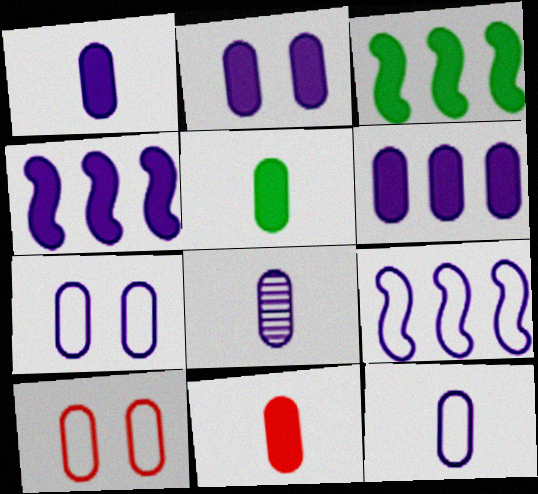[[1, 2, 6], 
[1, 5, 11], 
[1, 8, 12], 
[6, 7, 8]]